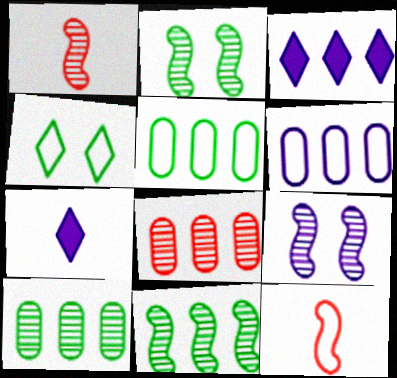[[1, 9, 11], 
[4, 6, 12], 
[6, 7, 9]]